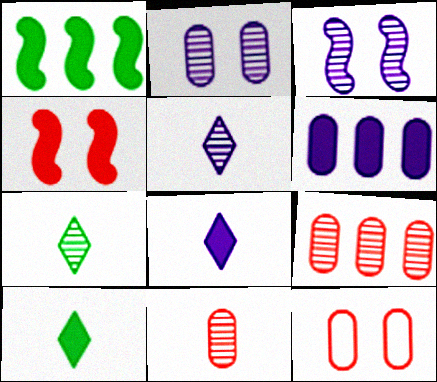[[1, 5, 12], 
[3, 7, 9], 
[4, 6, 10]]